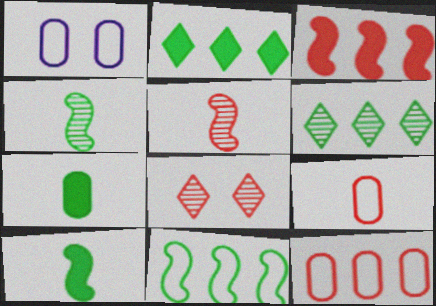[[1, 2, 5], 
[3, 8, 9]]